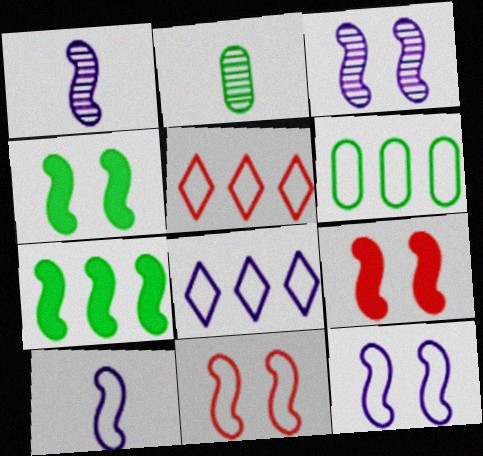[[1, 7, 11], 
[2, 8, 9], 
[3, 4, 11]]